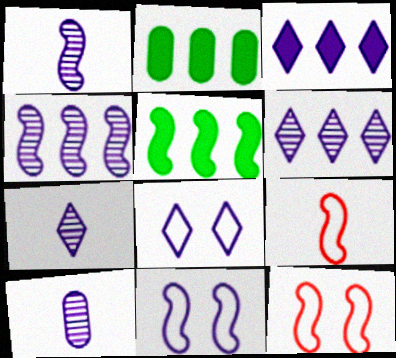[[1, 5, 12], 
[1, 7, 10], 
[2, 7, 12], 
[3, 7, 8], 
[3, 10, 11]]